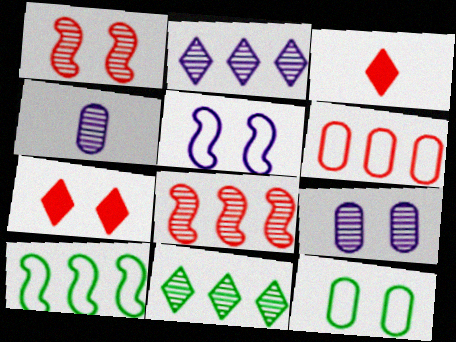[[1, 3, 6], 
[1, 4, 11], 
[3, 9, 10], 
[4, 7, 10]]